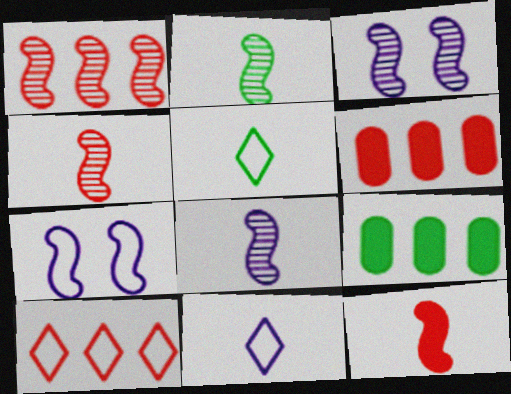[[1, 2, 3], 
[1, 6, 10], 
[2, 4, 8], 
[3, 5, 6]]